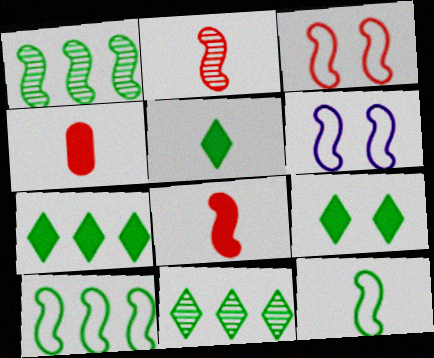[[1, 6, 8], 
[4, 6, 11], 
[5, 7, 9]]